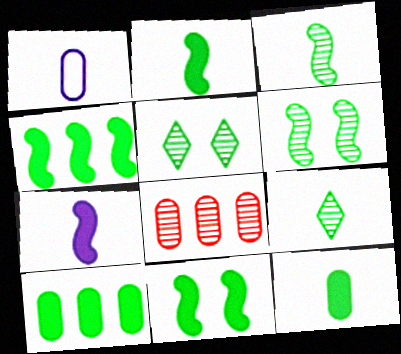[[2, 4, 11]]